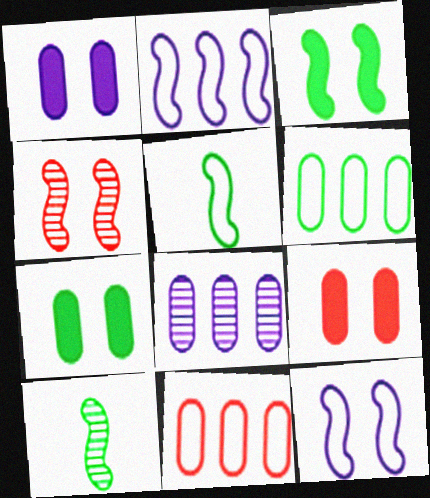[[1, 7, 9], 
[3, 4, 12]]